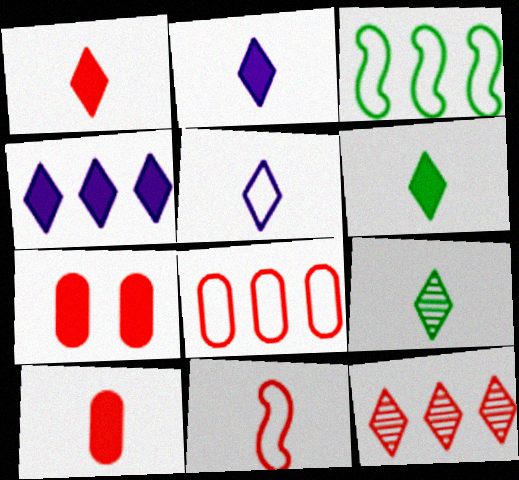[[1, 2, 6], 
[1, 5, 9], 
[7, 11, 12]]